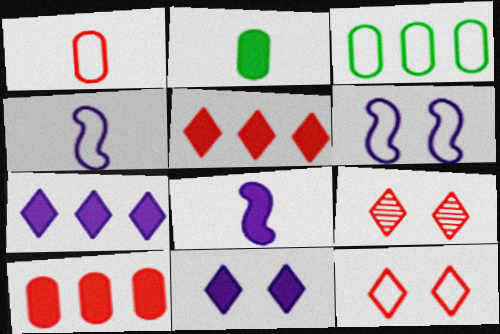[[3, 4, 12], 
[3, 8, 9]]